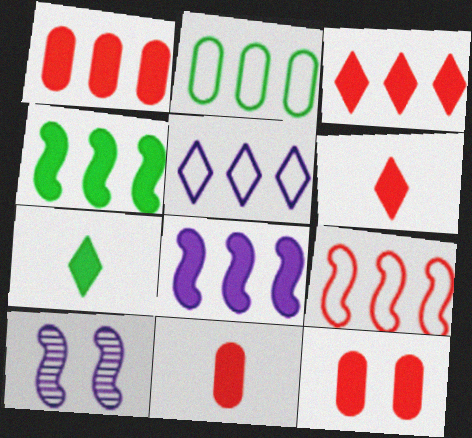[[1, 11, 12], 
[2, 5, 9], 
[2, 6, 10], 
[7, 8, 12]]